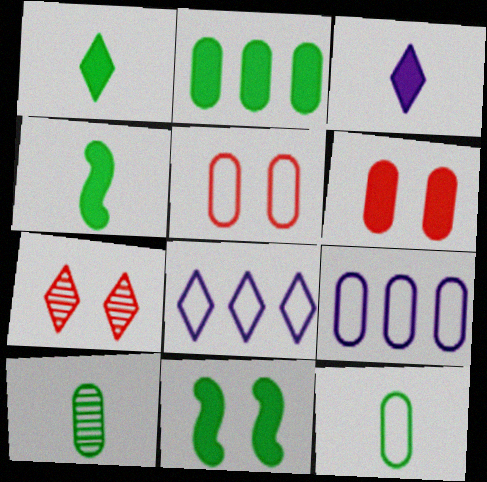[[1, 2, 11], 
[1, 7, 8], 
[4, 7, 9], 
[5, 9, 12], 
[6, 9, 10]]